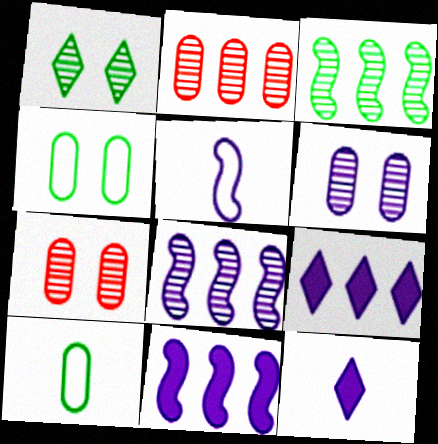[[5, 6, 9]]